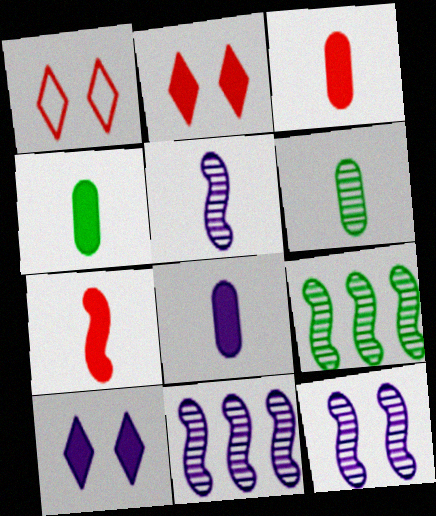[[1, 4, 11], 
[1, 8, 9], 
[3, 4, 8], 
[5, 11, 12]]